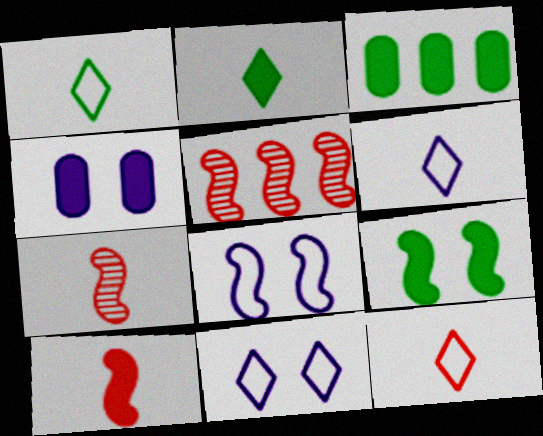[[1, 4, 5], 
[1, 6, 12], 
[2, 3, 9], 
[3, 7, 11]]